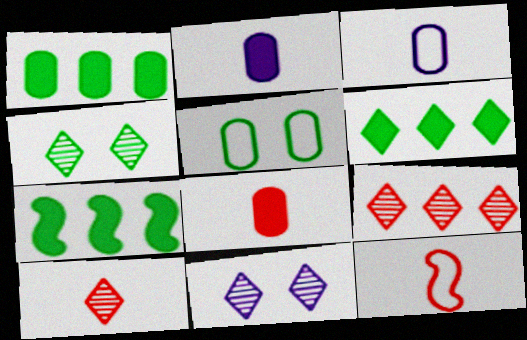[[1, 6, 7], 
[1, 11, 12], 
[8, 10, 12]]